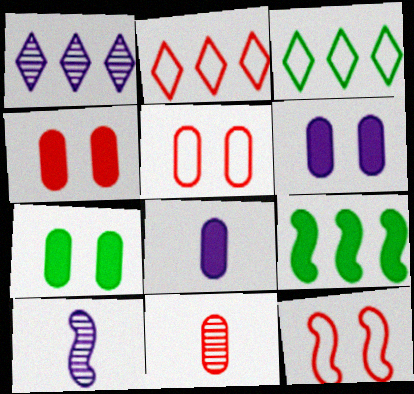[[2, 7, 10], 
[3, 4, 10], 
[4, 6, 7], 
[9, 10, 12]]